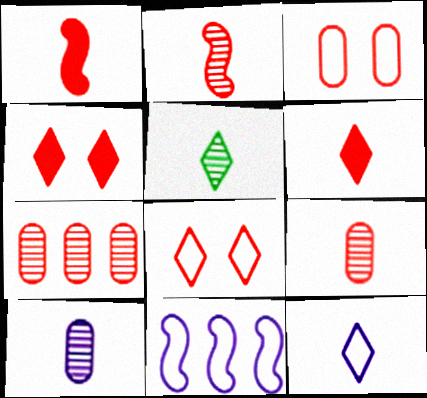[[1, 7, 8], 
[2, 5, 10], 
[5, 6, 12]]